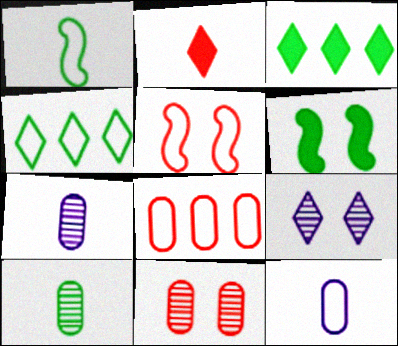[[1, 2, 7], 
[2, 4, 9], 
[3, 5, 7], 
[4, 5, 12], 
[4, 6, 10]]